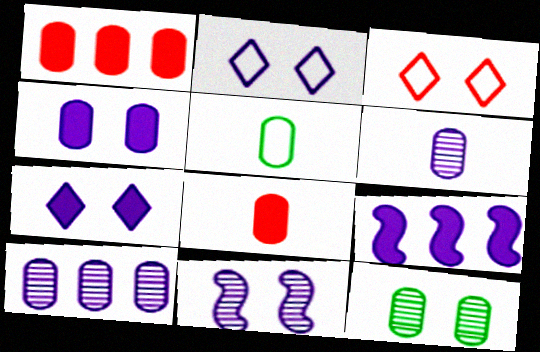[[2, 4, 11], 
[2, 6, 9], 
[5, 6, 8]]